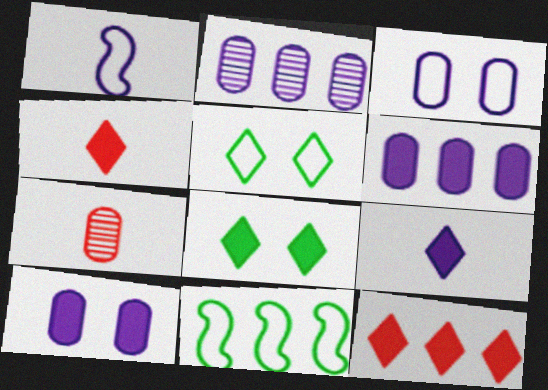[[2, 11, 12], 
[8, 9, 12]]